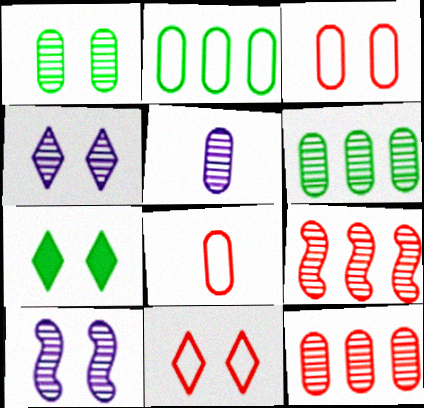[[1, 5, 12], 
[3, 7, 10], 
[4, 7, 11]]